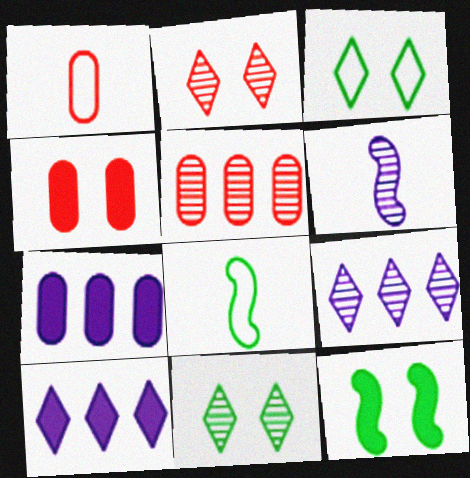[[1, 4, 5], 
[1, 9, 12], 
[2, 7, 8], 
[4, 8, 9], 
[5, 6, 11]]